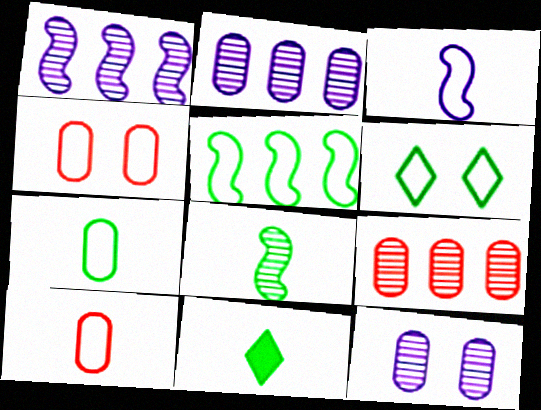[[1, 4, 11], 
[5, 6, 7], 
[7, 8, 11]]